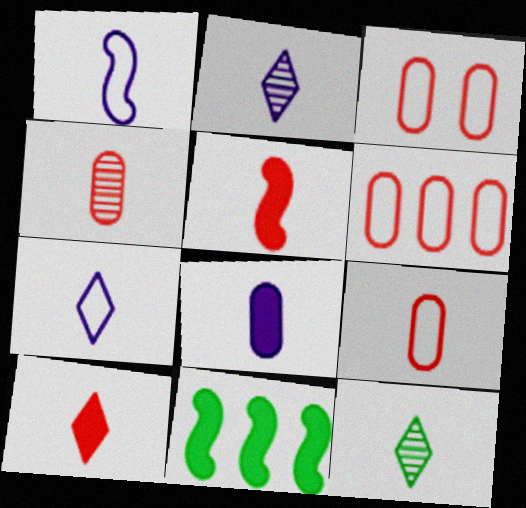[[1, 2, 8], 
[2, 3, 11], 
[3, 6, 9], 
[7, 10, 12]]